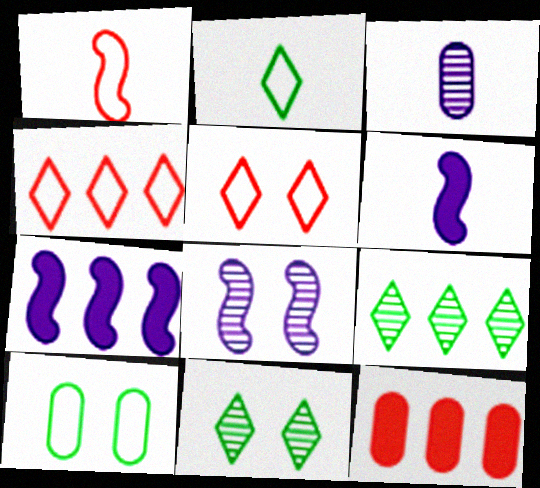[[2, 8, 12], 
[3, 10, 12]]